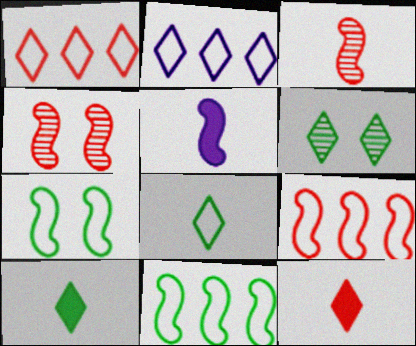[[2, 6, 12], 
[4, 5, 11]]